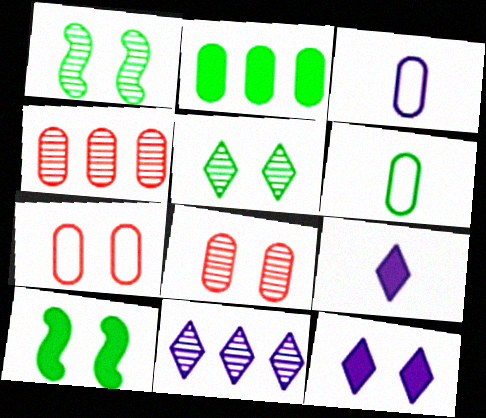[[1, 7, 12], 
[2, 3, 8]]